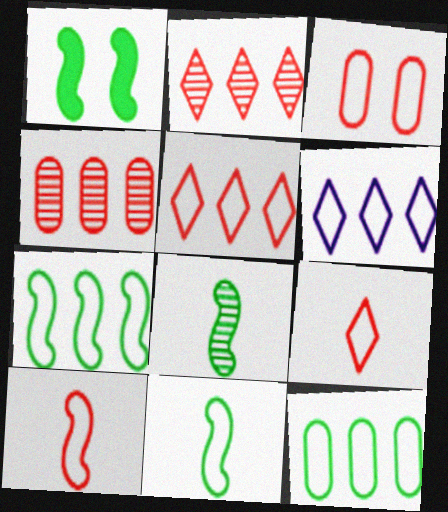[[1, 7, 8], 
[3, 5, 10], 
[3, 6, 11]]